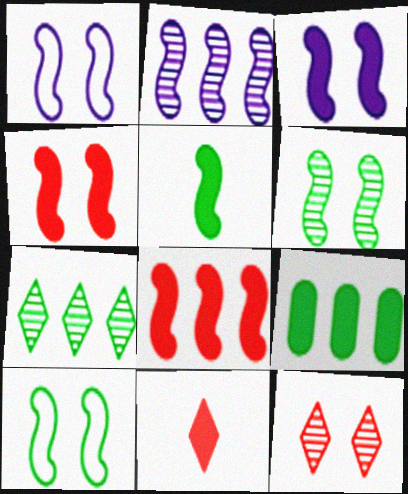[[1, 4, 6], 
[3, 5, 8], 
[3, 9, 11]]